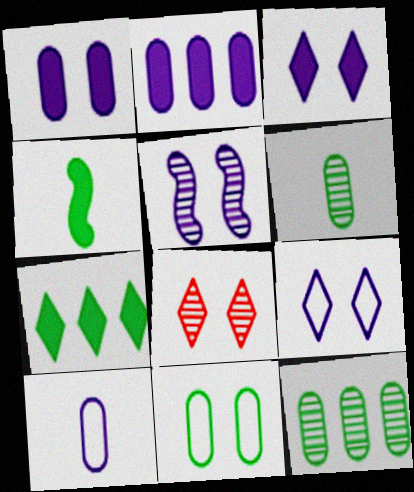[[1, 5, 9]]